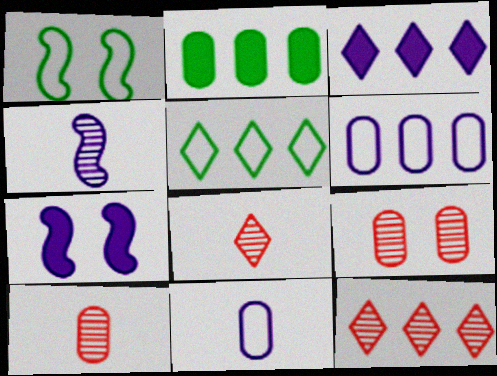[[1, 3, 10], 
[2, 9, 11], 
[3, 5, 12], 
[5, 7, 10]]